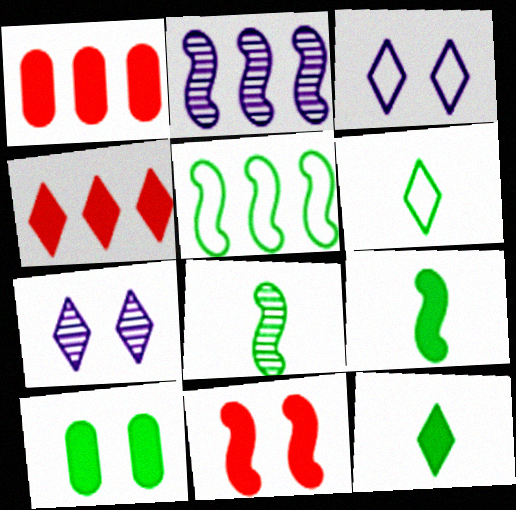[[1, 3, 8], 
[4, 6, 7]]